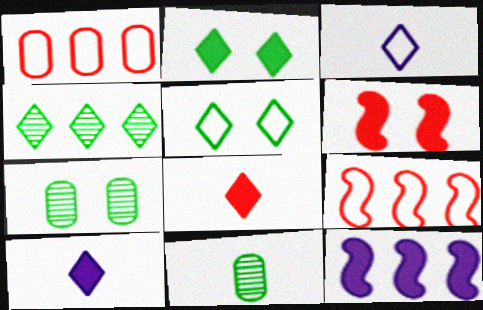[[1, 4, 12], 
[7, 9, 10]]